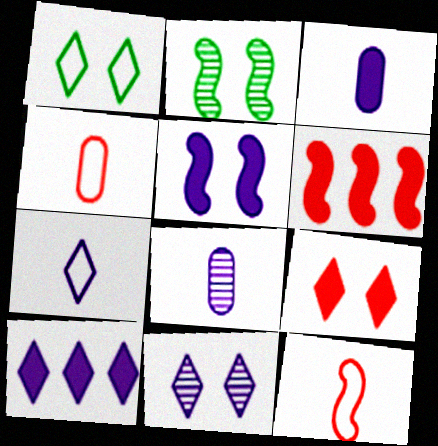[[1, 6, 8], 
[1, 9, 11], 
[2, 4, 10], 
[3, 5, 10], 
[7, 10, 11]]